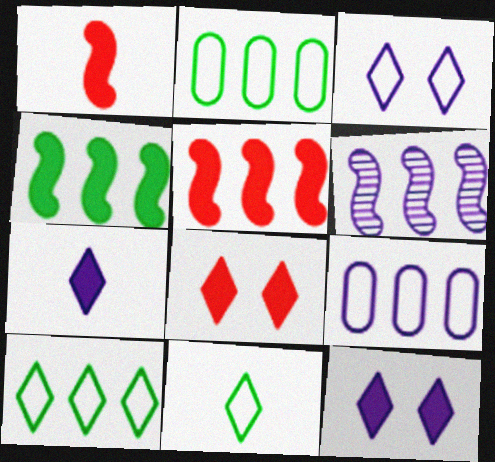[]